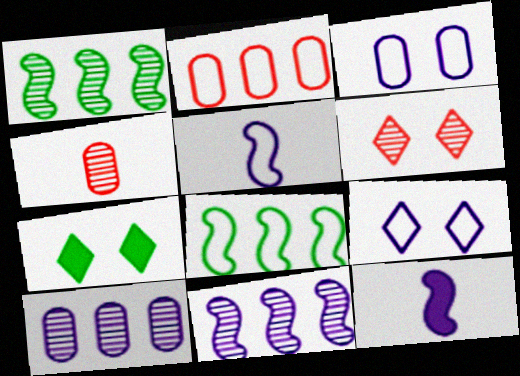[[6, 7, 9], 
[9, 10, 12]]